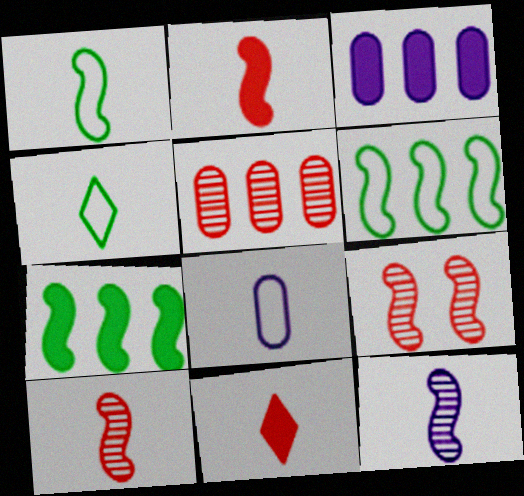[[1, 2, 12], 
[3, 4, 9]]